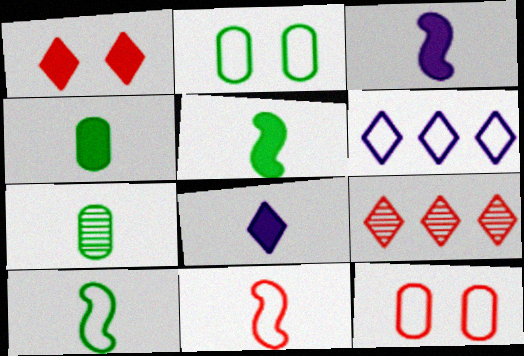[[2, 3, 9], 
[2, 6, 11], 
[6, 10, 12], 
[7, 8, 11]]